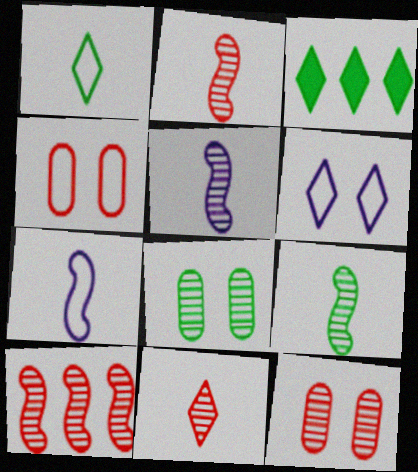[[2, 5, 9], 
[3, 4, 5], 
[3, 6, 11], 
[3, 7, 12], 
[10, 11, 12]]